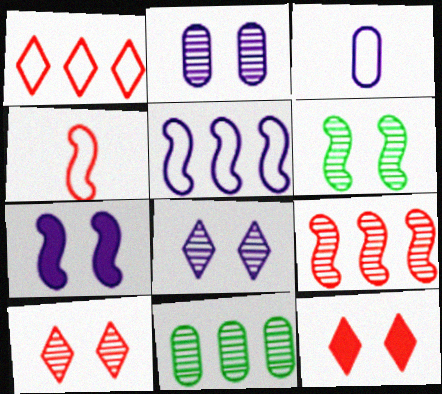[[2, 6, 10]]